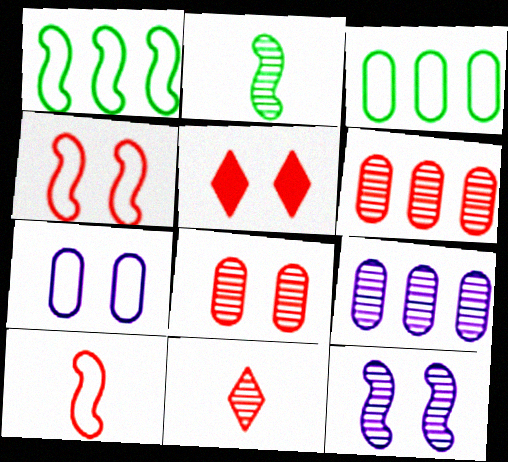[[4, 5, 8], 
[5, 6, 10]]